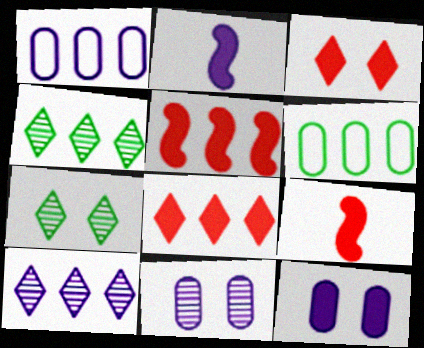[[1, 4, 5], 
[1, 7, 9], 
[5, 6, 10]]